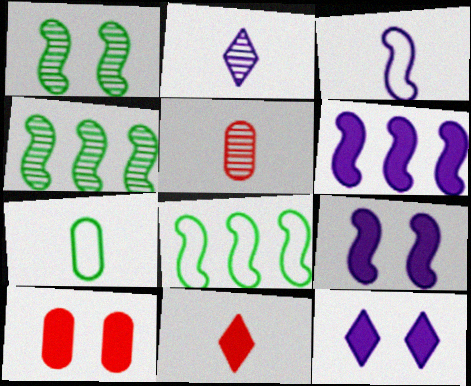[[2, 8, 10], 
[5, 8, 12]]